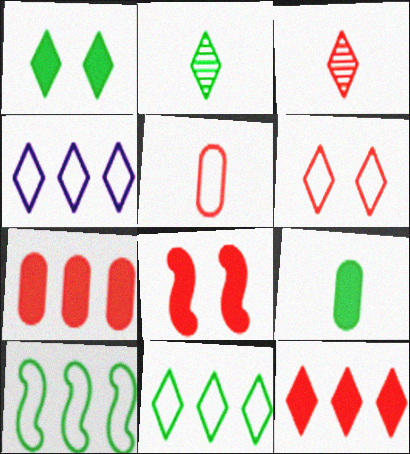[[1, 2, 11], 
[1, 3, 4], 
[3, 6, 12]]